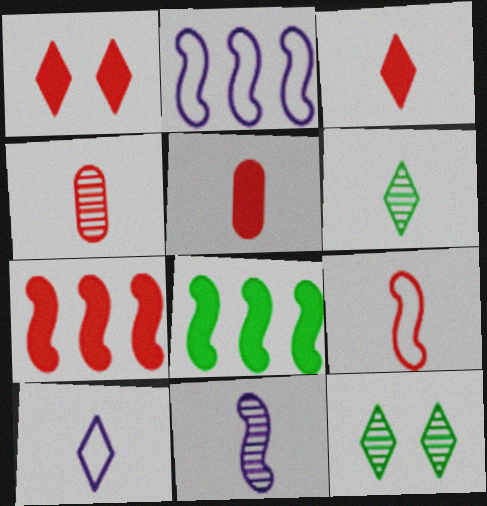[[1, 5, 7], 
[2, 5, 12], 
[3, 4, 9], 
[3, 6, 10], 
[4, 6, 11]]